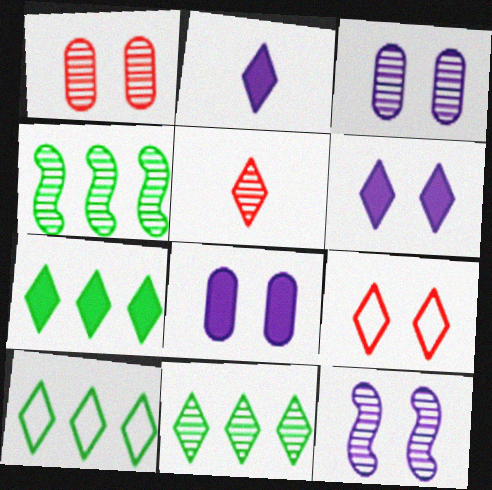[[2, 9, 11], 
[3, 4, 5], 
[5, 6, 10], 
[7, 10, 11]]